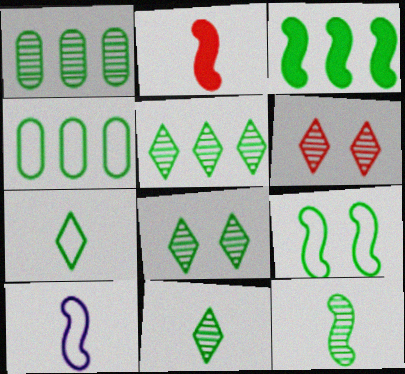[[1, 8, 12], 
[2, 10, 12], 
[3, 4, 5], 
[3, 9, 12], 
[4, 7, 9], 
[5, 8, 11]]